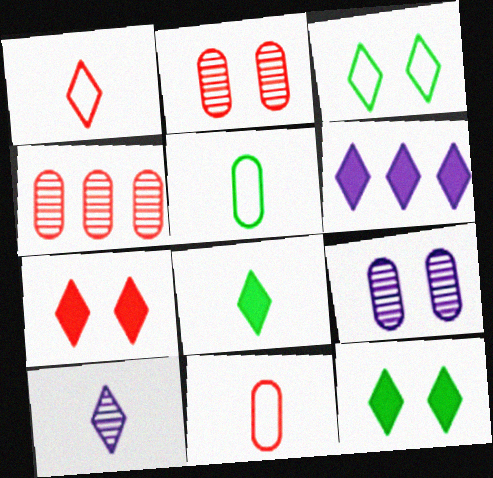[[1, 8, 10], 
[6, 7, 8]]